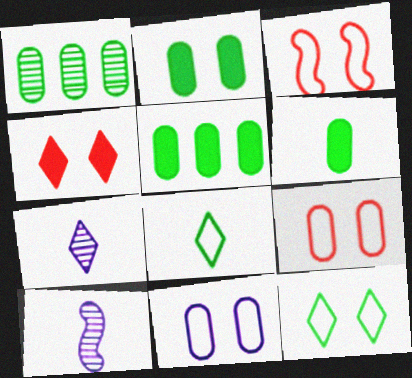[[2, 5, 6], 
[3, 5, 7], 
[3, 11, 12]]